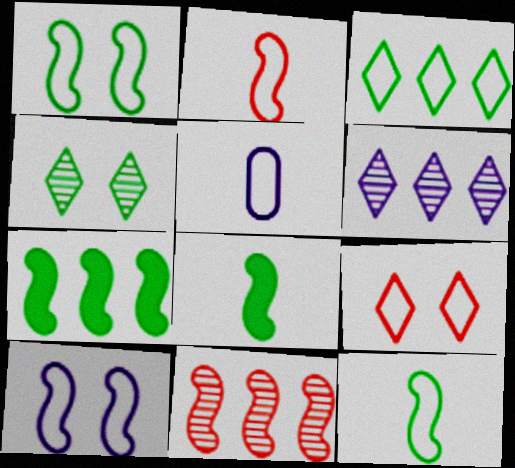[[8, 10, 11]]